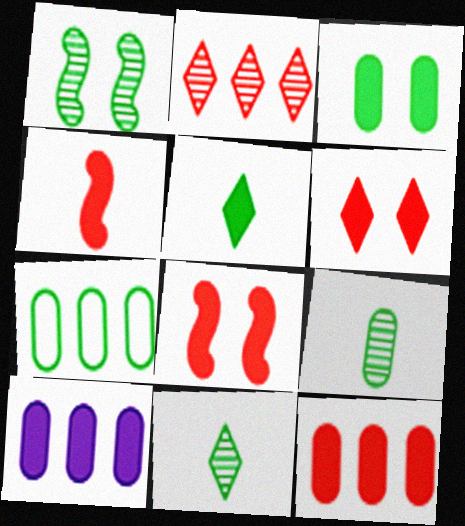[[1, 5, 7], 
[3, 7, 9], 
[4, 6, 12], 
[5, 8, 10]]